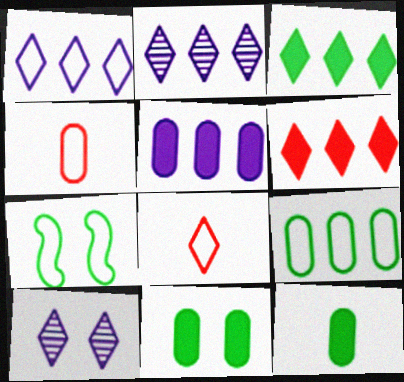[[1, 4, 7], 
[3, 8, 10]]